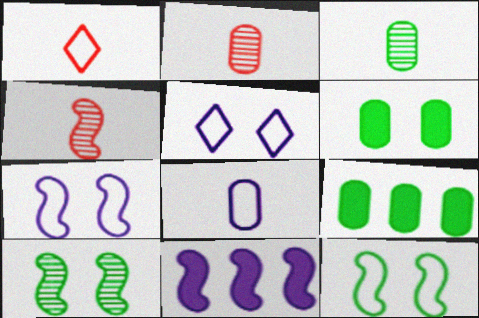[[4, 5, 9], 
[4, 11, 12]]